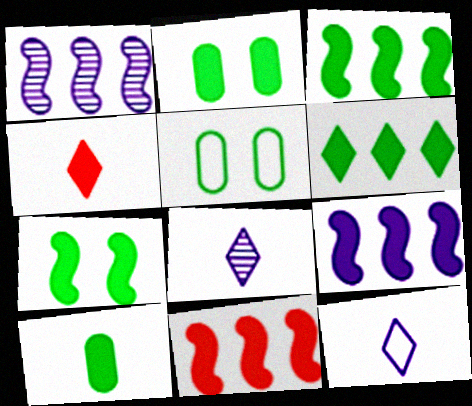[[1, 4, 5], 
[2, 4, 9], 
[3, 9, 11], 
[5, 8, 11], 
[6, 7, 10]]